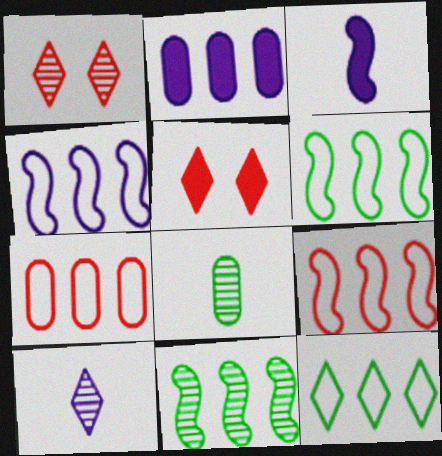[[4, 5, 8], 
[4, 6, 9], 
[4, 7, 12], 
[5, 10, 12]]